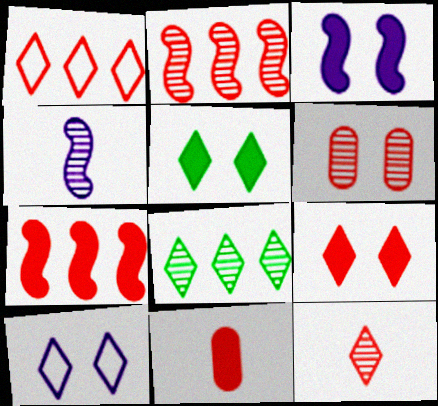[[1, 9, 12], 
[2, 6, 12], 
[4, 6, 8], 
[7, 9, 11]]